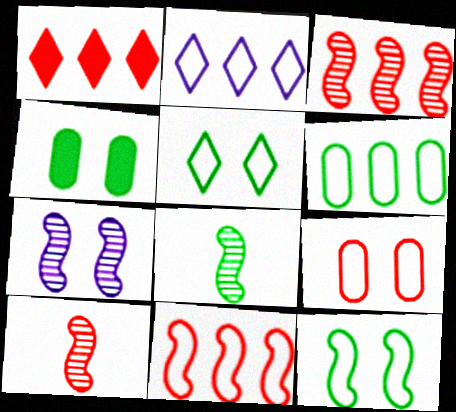[[1, 9, 10], 
[2, 4, 10], 
[2, 6, 11], 
[3, 7, 8]]